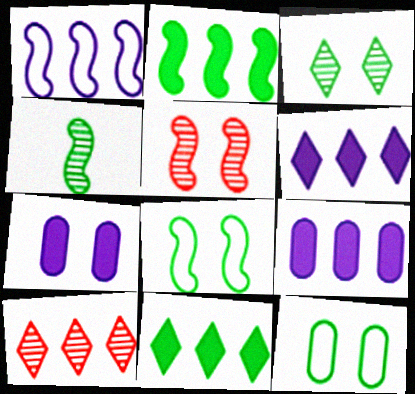[[2, 4, 8], 
[4, 11, 12]]